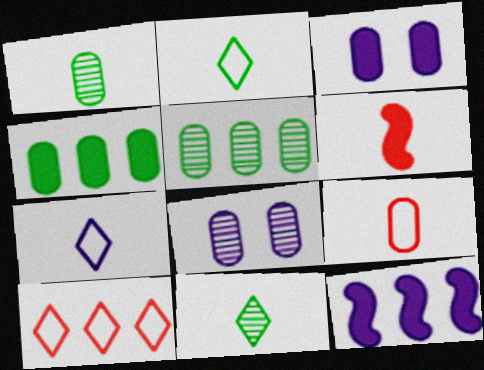[[1, 6, 7], 
[3, 5, 9], 
[4, 8, 9], 
[5, 10, 12], 
[7, 8, 12]]